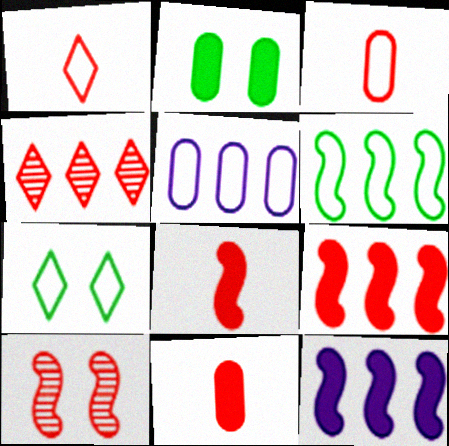[]